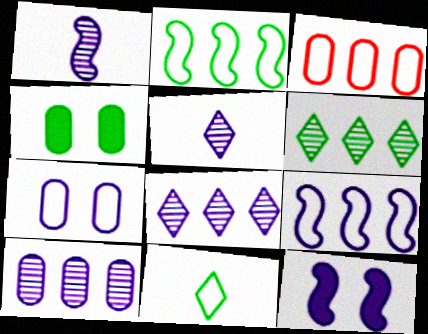[[1, 9, 12]]